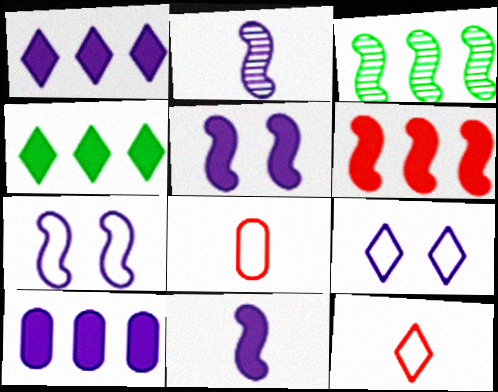[[2, 9, 10], 
[4, 6, 10]]